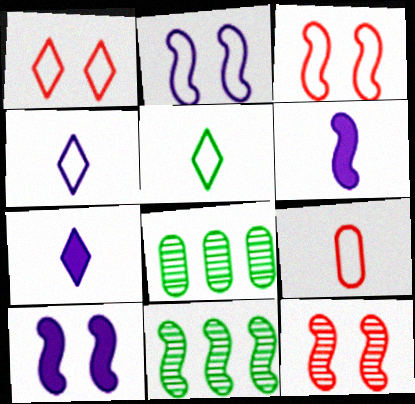[[1, 6, 8], 
[3, 6, 11], 
[3, 7, 8]]